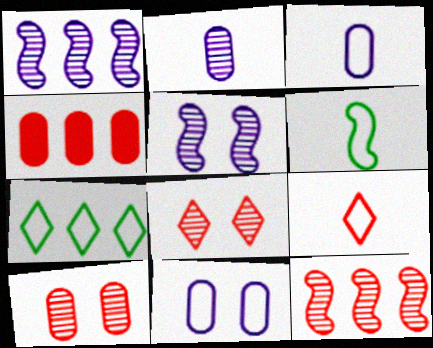[[1, 4, 7], 
[3, 6, 9]]